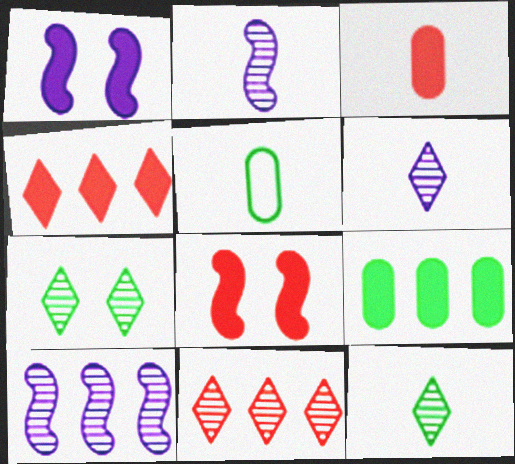[[1, 5, 11], 
[3, 4, 8], 
[6, 7, 11]]